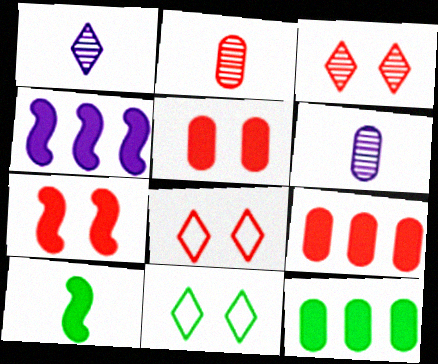[[2, 4, 11], 
[4, 7, 10]]